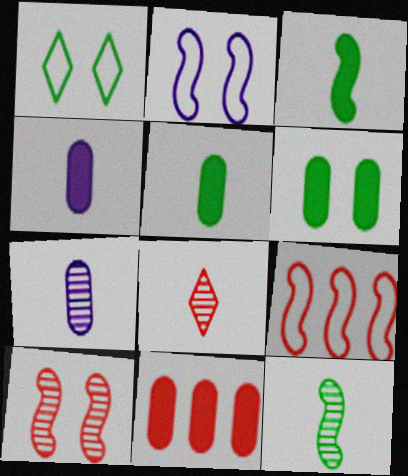[[4, 6, 11], 
[7, 8, 12]]